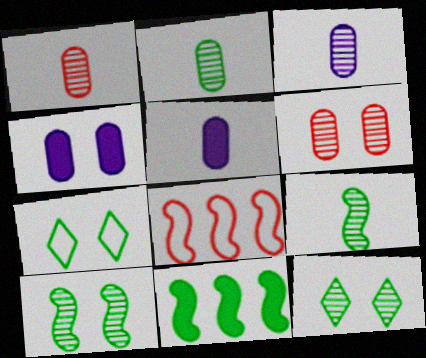[[1, 2, 3], 
[2, 7, 11], 
[5, 8, 12]]